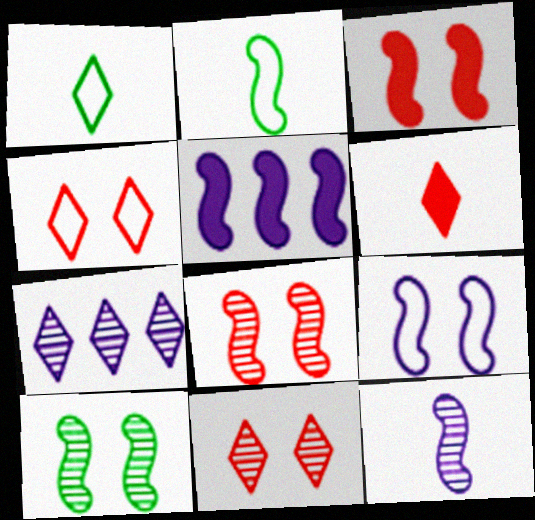[[2, 5, 8], 
[3, 9, 10], 
[5, 9, 12]]